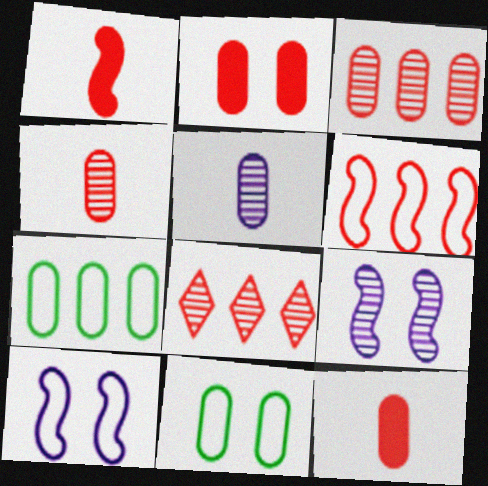[[2, 5, 7]]